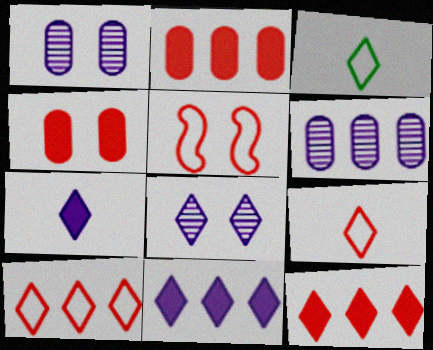[[3, 8, 12]]